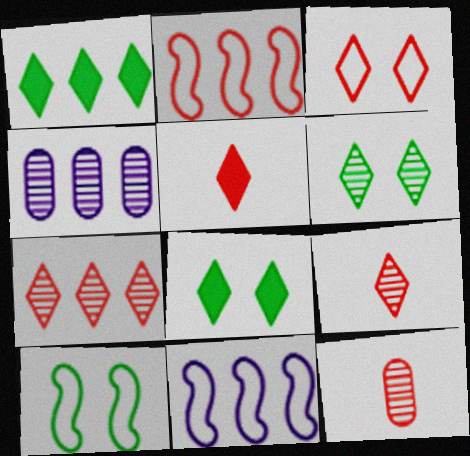[[1, 2, 4], 
[3, 5, 7], 
[4, 5, 10], 
[8, 11, 12]]